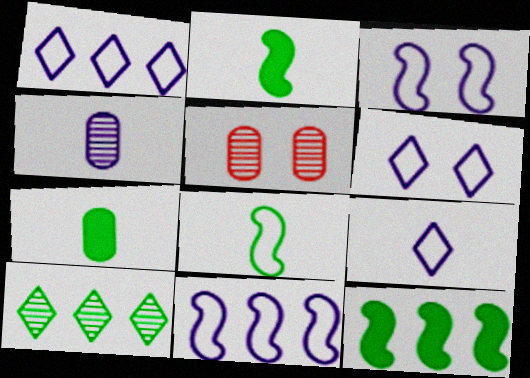[[1, 2, 5], 
[1, 6, 9], 
[5, 9, 12]]